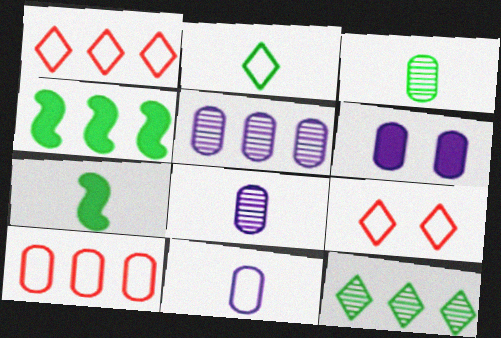[[1, 4, 5], 
[2, 3, 7], 
[3, 6, 10], 
[4, 8, 9], 
[5, 6, 11], 
[5, 7, 9]]